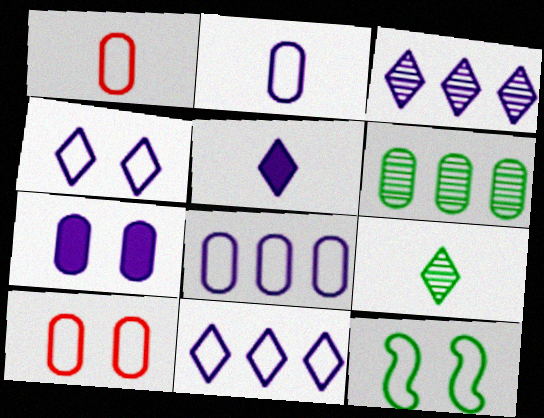[[1, 6, 7], 
[1, 11, 12], 
[3, 4, 5], 
[4, 10, 12]]